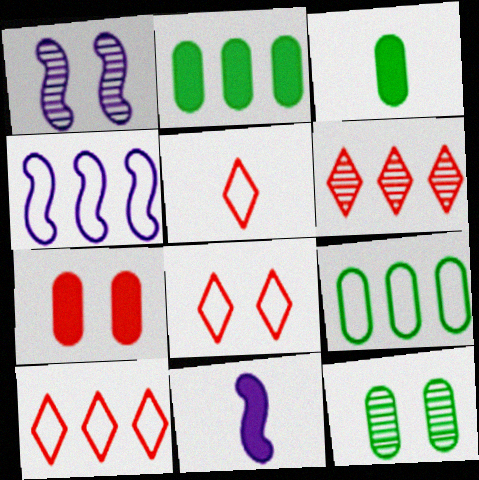[[1, 2, 5], 
[1, 3, 10], 
[1, 4, 11], 
[2, 4, 6], 
[3, 9, 12], 
[4, 9, 10], 
[5, 8, 10], 
[10, 11, 12]]